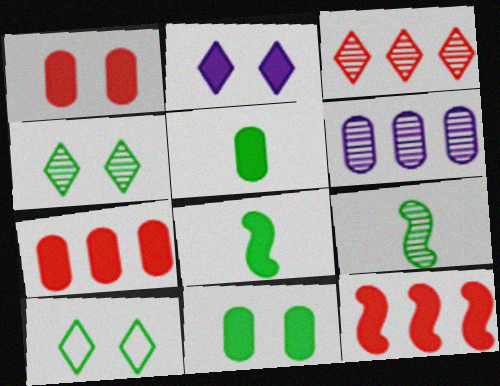[[2, 5, 12], 
[2, 7, 8]]